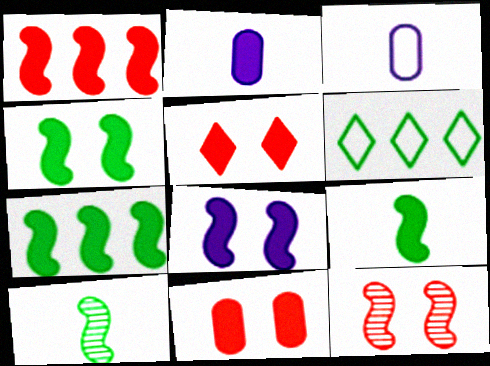[[1, 8, 9], 
[2, 5, 7], 
[2, 6, 12], 
[4, 7, 9]]